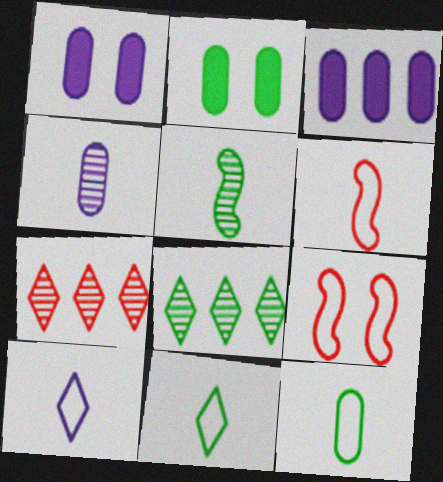[[1, 6, 8], 
[6, 10, 12]]